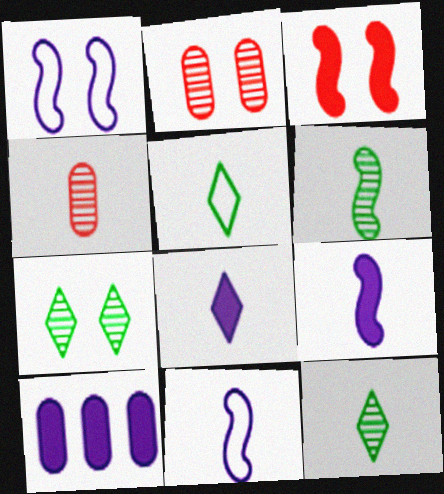[[4, 5, 9]]